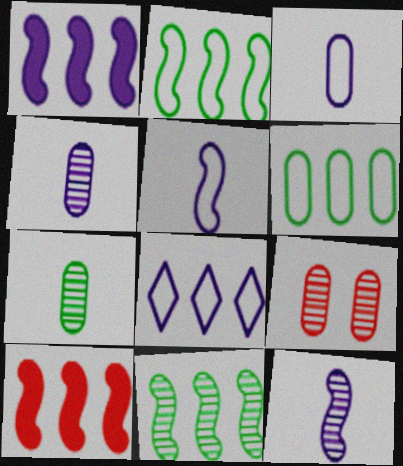[]